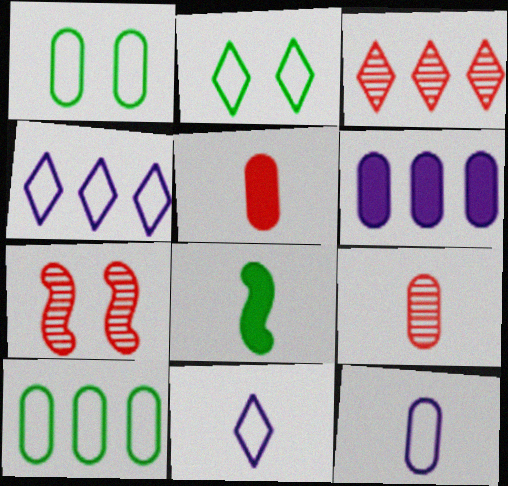[[1, 6, 9], 
[3, 7, 9], 
[8, 9, 11]]